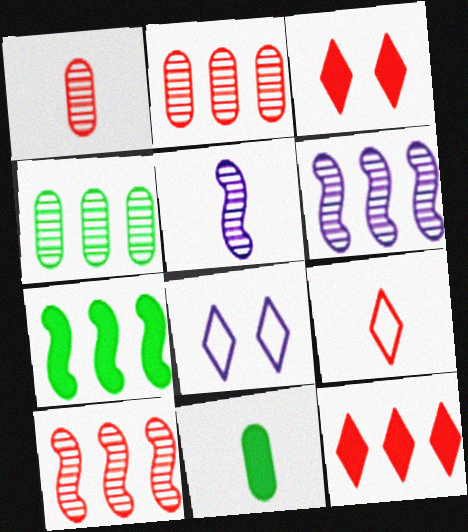[[1, 7, 8], 
[5, 9, 11], 
[8, 10, 11]]